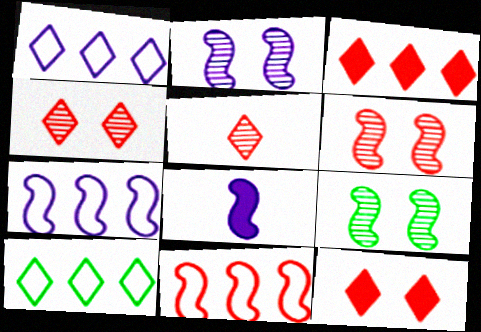[[2, 6, 9], 
[2, 7, 8], 
[8, 9, 11]]